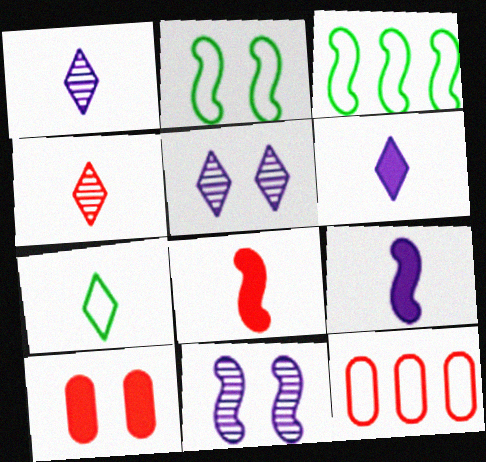[[1, 3, 10], 
[2, 5, 10], 
[3, 8, 11], 
[4, 6, 7]]